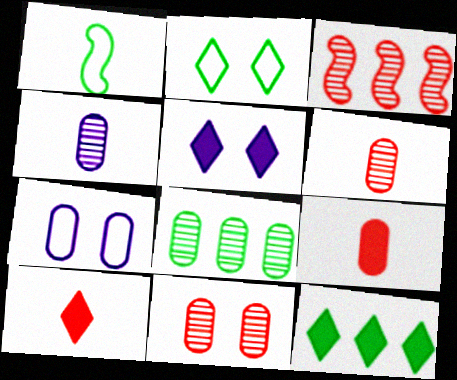[[1, 4, 10], 
[4, 8, 11], 
[5, 10, 12], 
[7, 8, 9]]